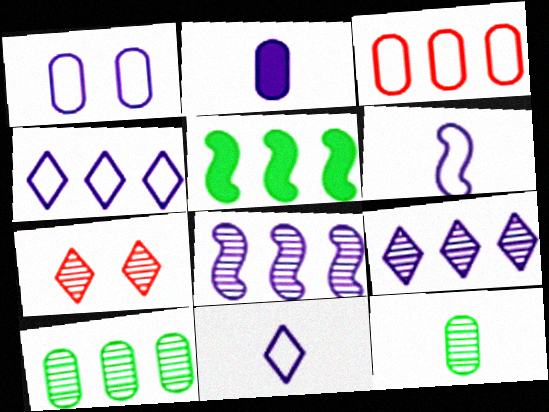[[1, 4, 6], 
[3, 5, 9], 
[7, 8, 12]]